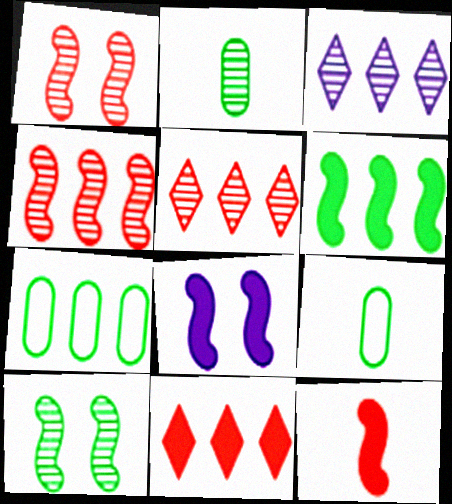[[1, 2, 3], 
[5, 8, 9], 
[6, 8, 12]]